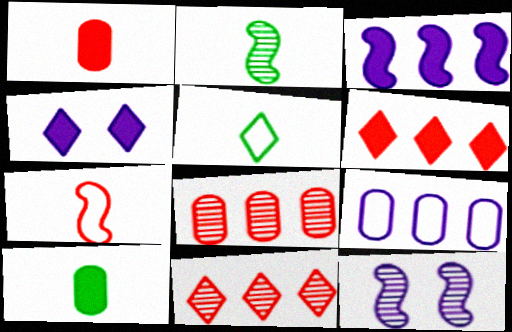[[2, 5, 10], 
[4, 5, 11]]